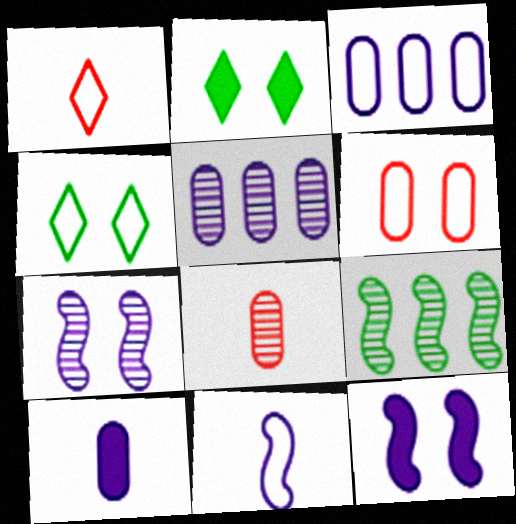[[2, 6, 7]]